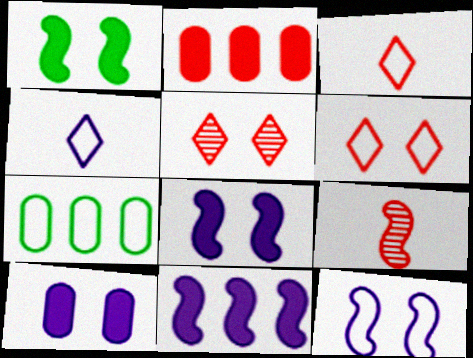[[2, 6, 9], 
[3, 7, 12]]